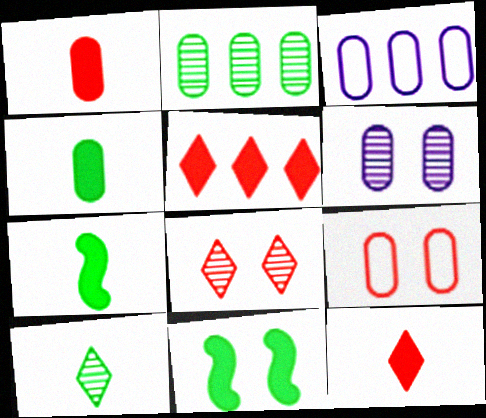[[3, 7, 8]]